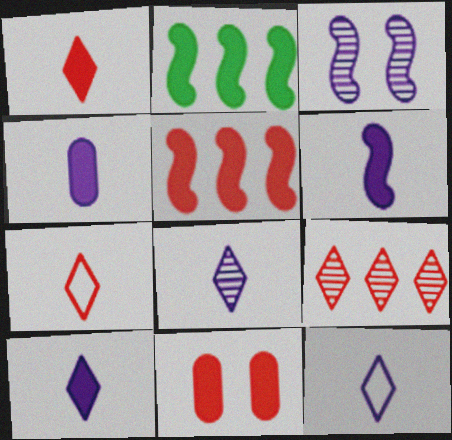[[1, 5, 11], 
[2, 10, 11], 
[4, 6, 10], 
[8, 10, 12]]